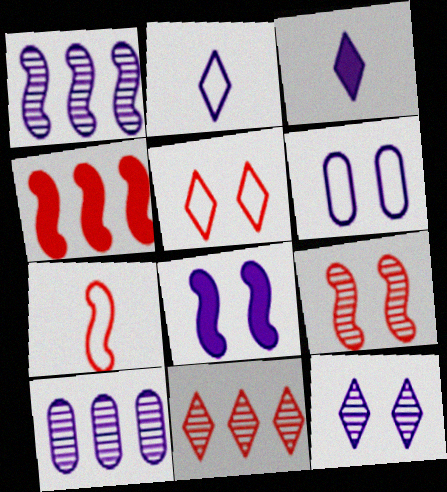[[1, 3, 6], 
[2, 8, 10], 
[4, 7, 9], 
[6, 8, 12]]